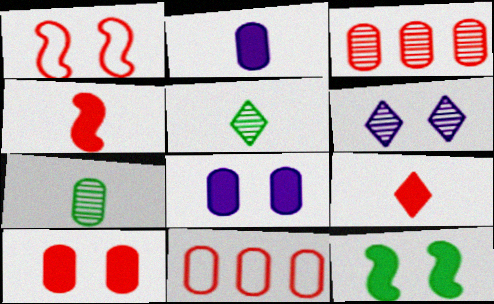[[1, 3, 9], 
[7, 8, 11]]